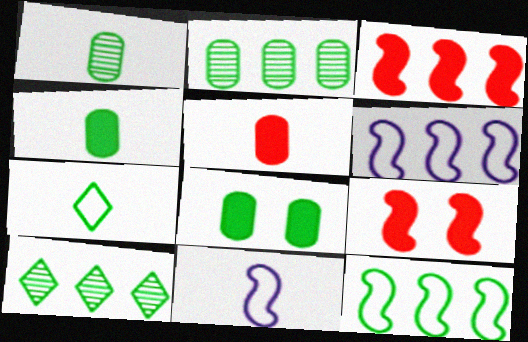[]